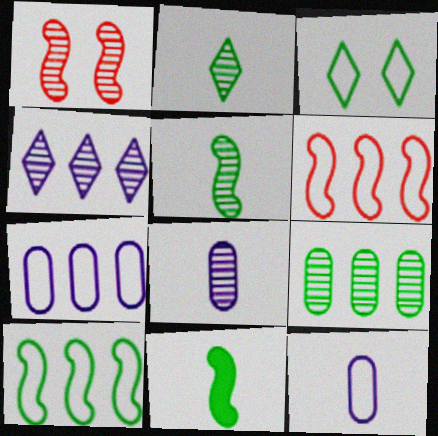[[3, 6, 12], 
[3, 9, 11]]